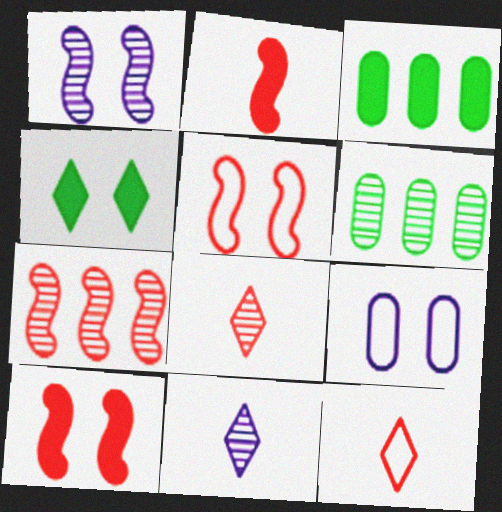[[1, 3, 12], 
[1, 6, 8], 
[2, 5, 7], 
[3, 5, 11]]